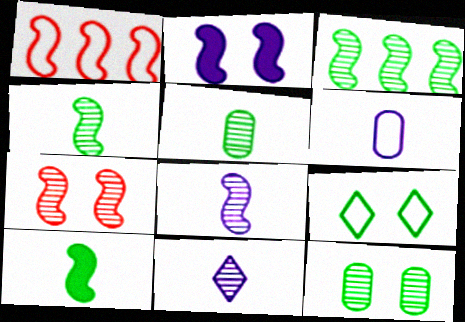[[1, 2, 4], 
[1, 6, 9], 
[3, 7, 8]]